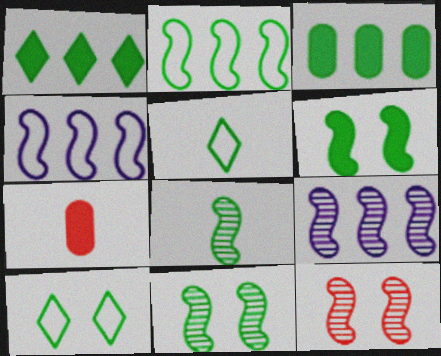[[2, 6, 8], 
[3, 5, 11], 
[3, 8, 10], 
[7, 9, 10], 
[8, 9, 12]]